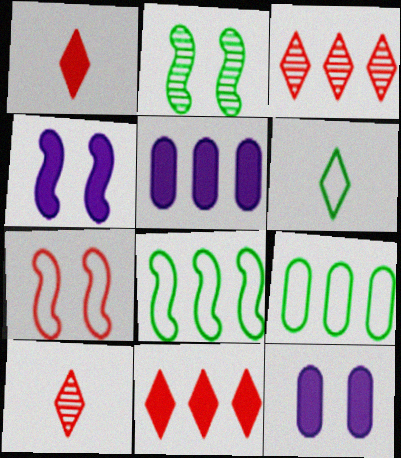[[2, 4, 7], 
[3, 5, 8], 
[4, 9, 10], 
[8, 10, 12]]